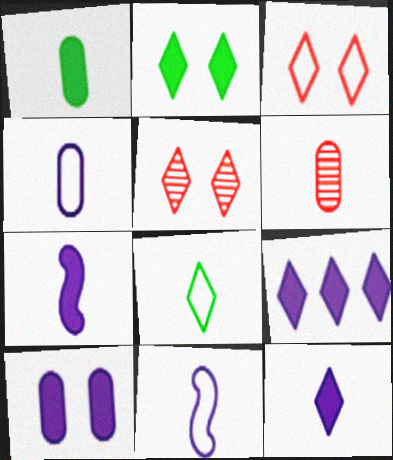[[1, 4, 6], 
[5, 8, 9], 
[6, 7, 8], 
[7, 9, 10]]